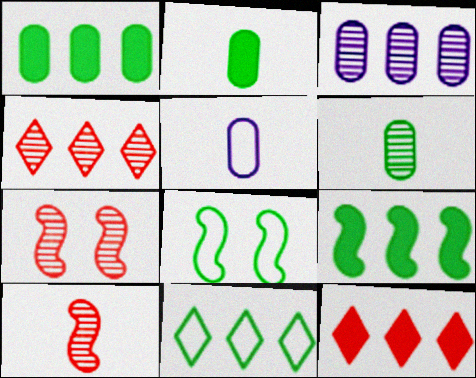[]